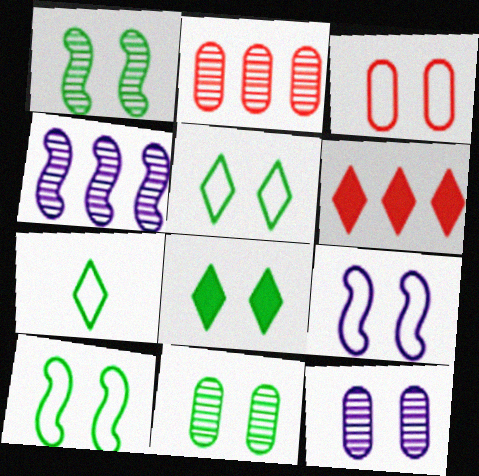[[3, 5, 9], 
[8, 10, 11]]